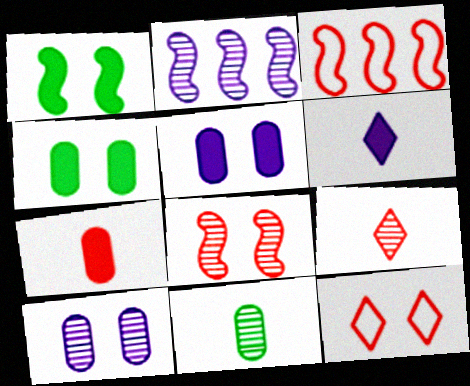[[1, 10, 12]]